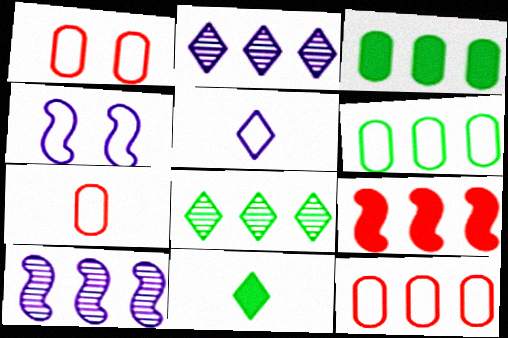[[1, 7, 12], 
[1, 10, 11], 
[2, 6, 9]]